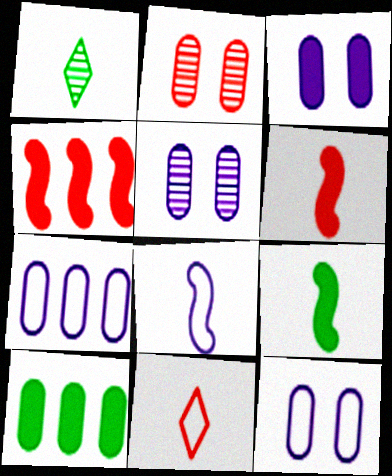[[1, 4, 12], 
[2, 4, 11], 
[3, 5, 12]]